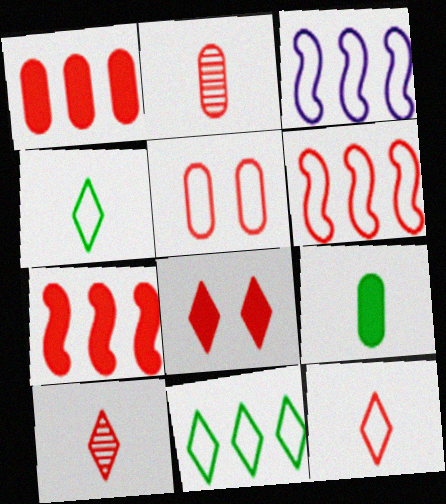[[1, 2, 5], 
[2, 6, 8], 
[3, 4, 5], 
[5, 6, 12], 
[5, 7, 10]]